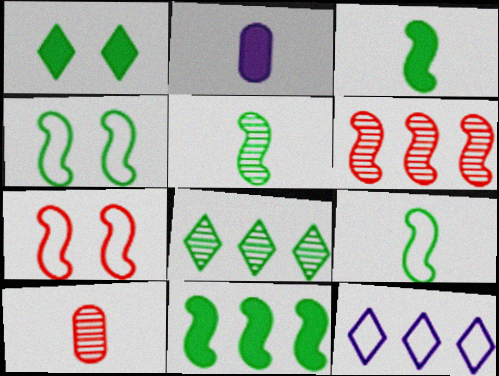[[2, 7, 8], 
[3, 5, 9], 
[4, 5, 11]]